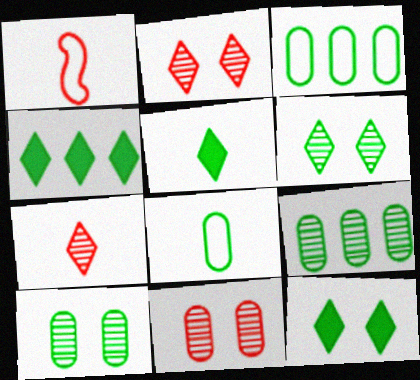[[4, 5, 12]]